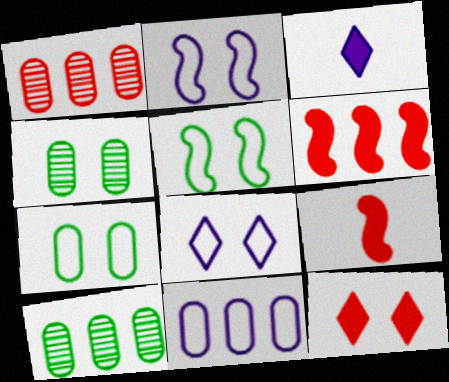[[1, 3, 5], 
[2, 4, 12], 
[8, 9, 10]]